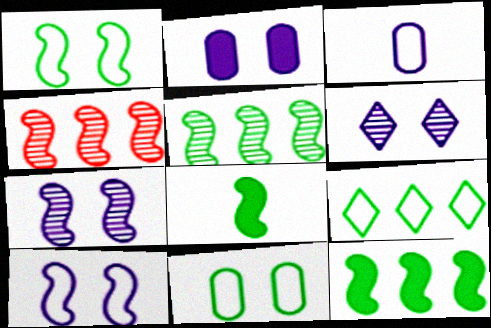[[1, 5, 8], 
[2, 6, 10], 
[4, 8, 10]]